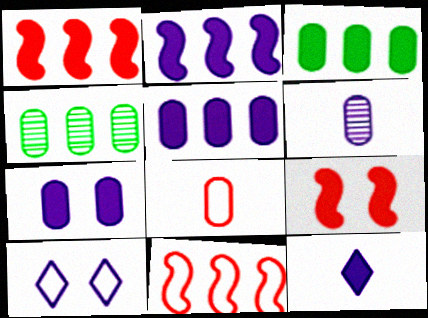[[2, 6, 10], 
[2, 7, 12], 
[3, 9, 12], 
[4, 7, 8]]